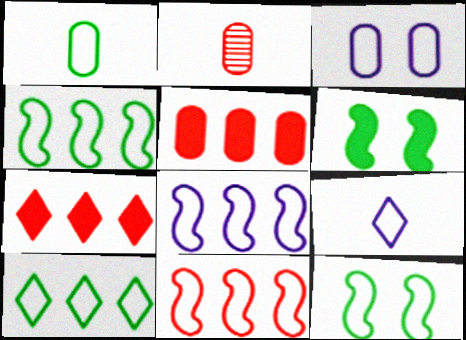[[1, 10, 12], 
[3, 8, 9], 
[4, 8, 11]]